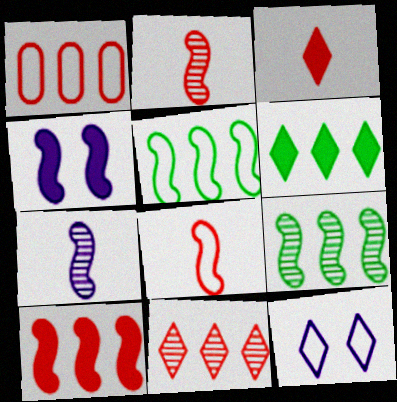[[1, 10, 11], 
[2, 4, 5], 
[4, 8, 9]]